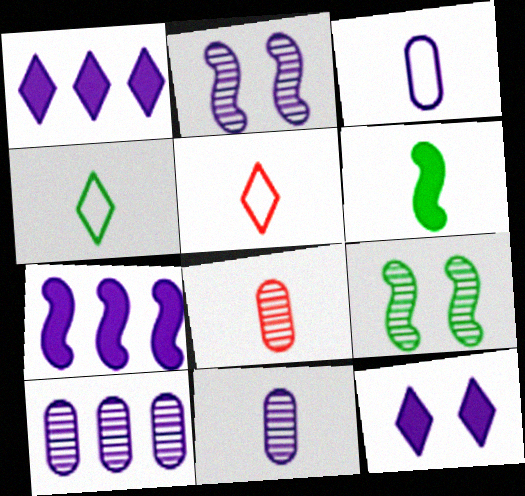[[1, 2, 3], 
[5, 6, 11]]